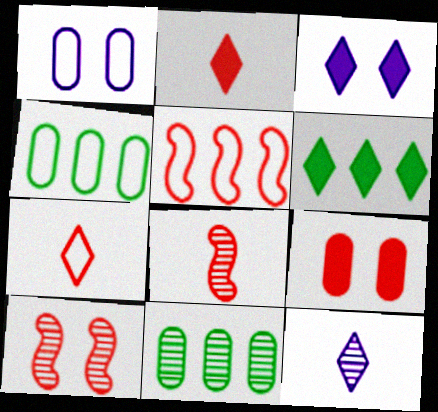[[1, 6, 8], 
[2, 3, 6], 
[3, 4, 8], 
[10, 11, 12]]